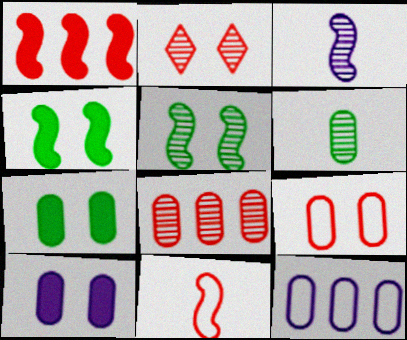[]